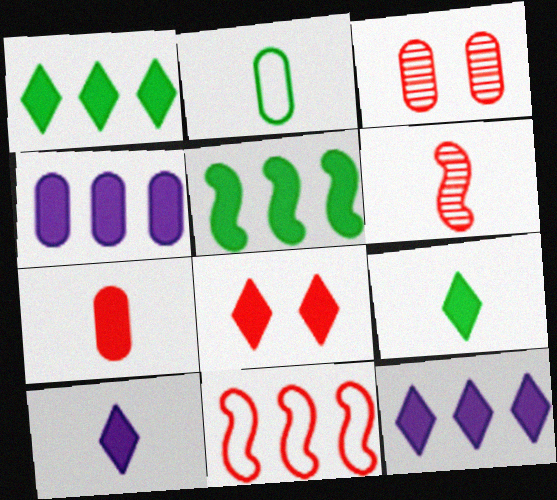[[1, 8, 10], 
[2, 3, 4], 
[2, 6, 10], 
[8, 9, 12]]